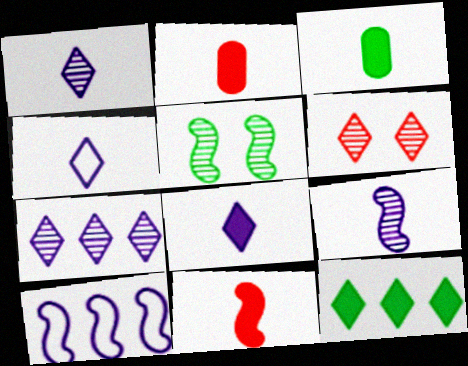[[1, 4, 8], 
[3, 6, 10], 
[3, 8, 11], 
[4, 6, 12], 
[5, 10, 11]]